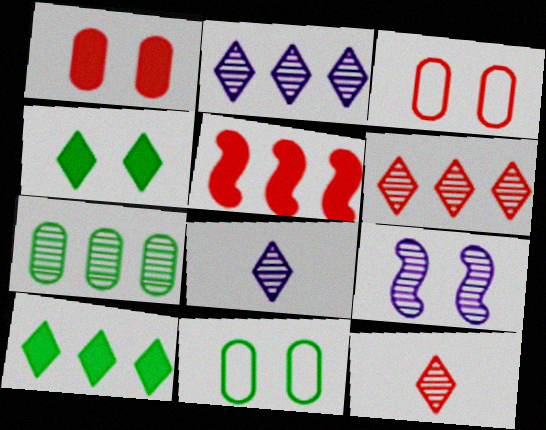[[3, 4, 9], 
[3, 5, 12], 
[5, 8, 11], 
[7, 9, 12]]